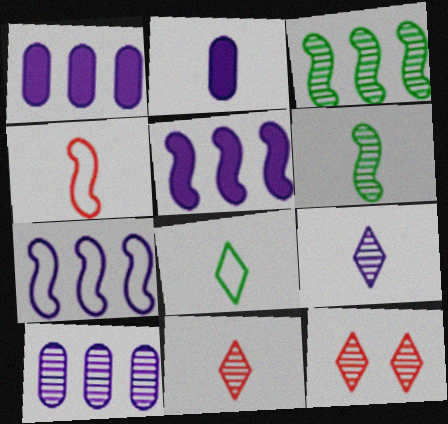[[6, 10, 12]]